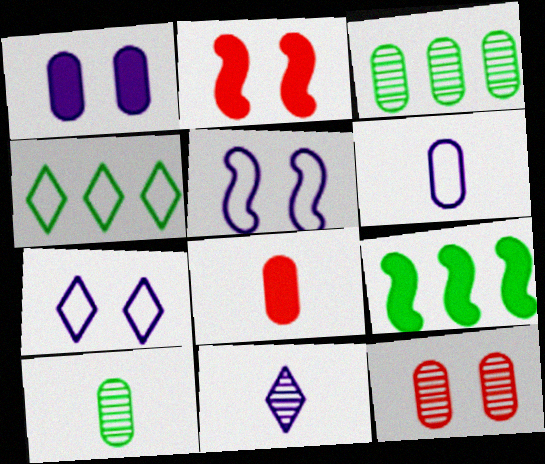[[3, 4, 9], 
[6, 8, 10]]